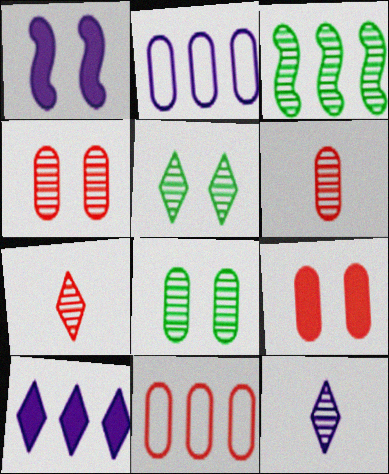[[1, 2, 12], 
[3, 4, 12], 
[3, 10, 11], 
[6, 9, 11]]